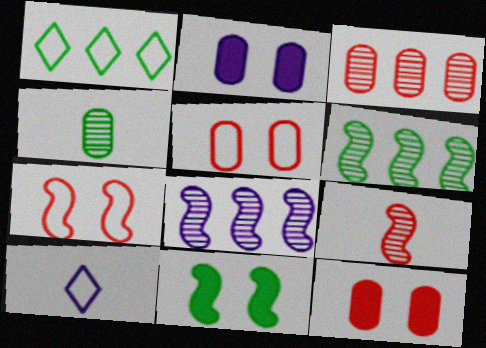[[1, 2, 9], 
[1, 4, 11], 
[2, 8, 10], 
[3, 10, 11], 
[6, 10, 12]]